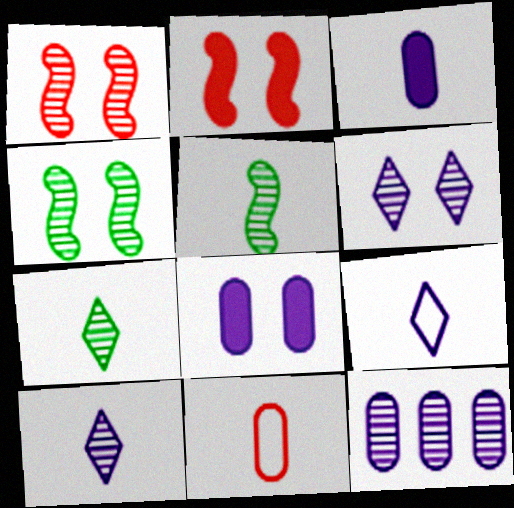[[1, 7, 12]]